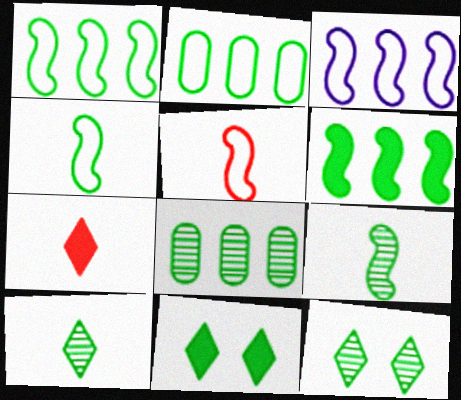[[2, 9, 11], 
[4, 8, 11], 
[8, 9, 12]]